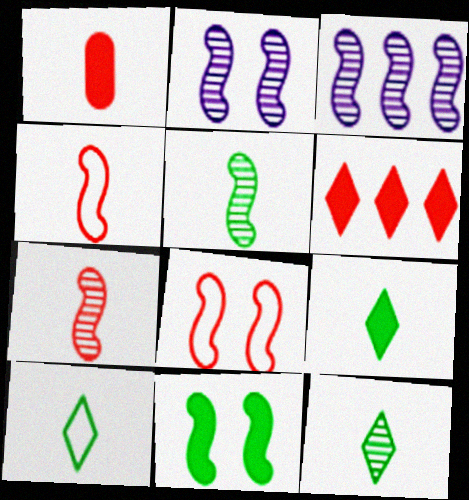[[2, 8, 11], 
[3, 4, 11], 
[9, 10, 12]]